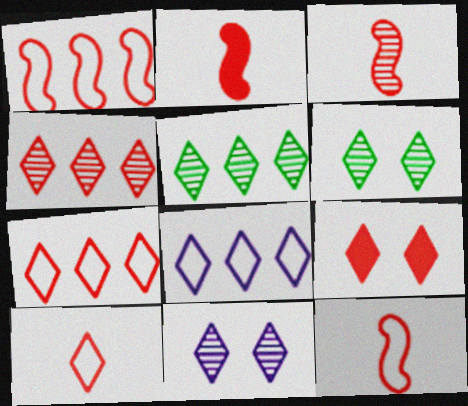[[2, 3, 12], 
[4, 9, 10]]